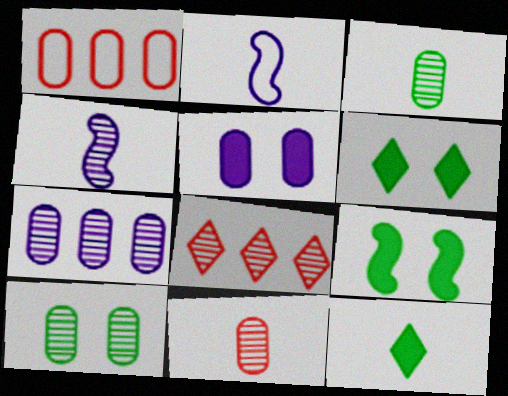[[1, 3, 5], 
[1, 4, 6], 
[2, 11, 12], 
[4, 8, 10], 
[7, 10, 11]]